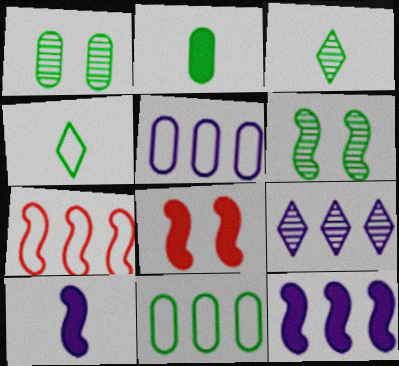[[1, 2, 11], 
[3, 5, 8], 
[5, 9, 12], 
[6, 7, 10]]